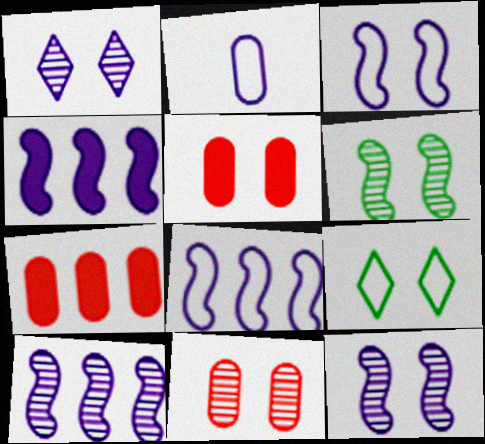[[1, 2, 4], 
[1, 6, 11], 
[4, 8, 10], 
[5, 9, 12]]